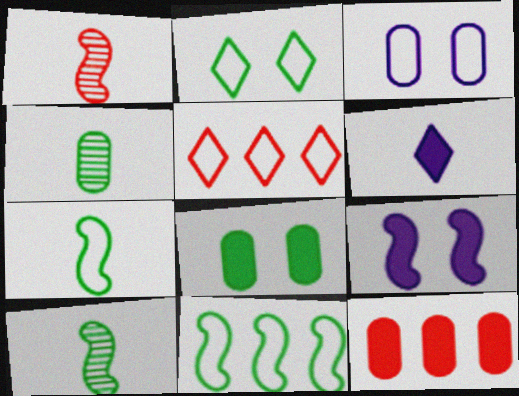[[1, 9, 11], 
[3, 4, 12], 
[3, 5, 7], 
[4, 5, 9]]